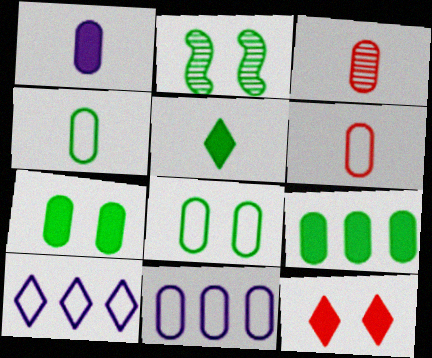[[1, 3, 4], 
[3, 7, 11], 
[6, 8, 11]]